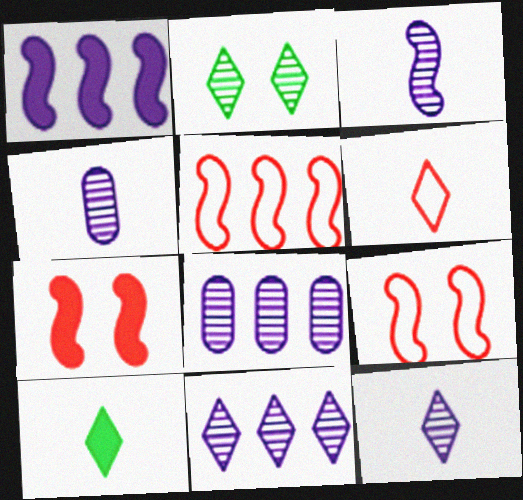[[3, 4, 12], 
[6, 10, 12], 
[8, 9, 10]]